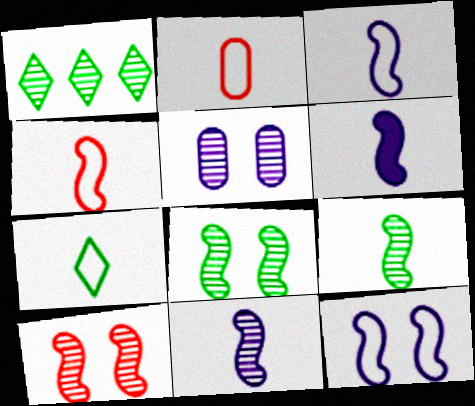[[2, 3, 7], 
[3, 6, 11], 
[4, 6, 9]]